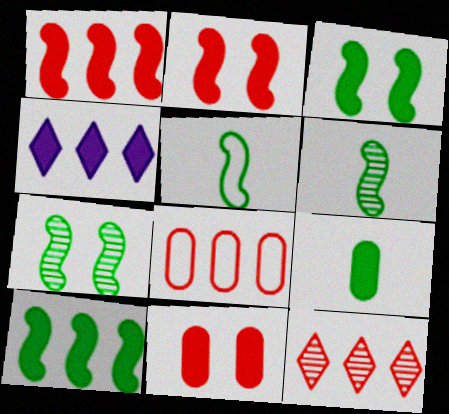[[1, 8, 12], 
[2, 4, 9], 
[5, 7, 10]]